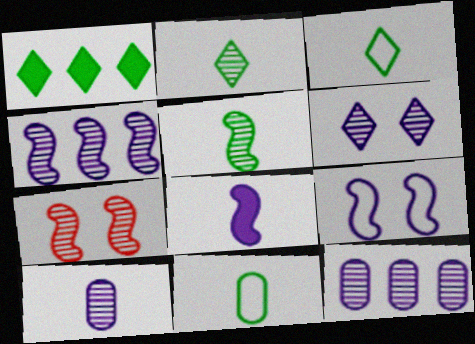[[2, 7, 12], 
[4, 5, 7], 
[4, 6, 10], 
[4, 8, 9]]